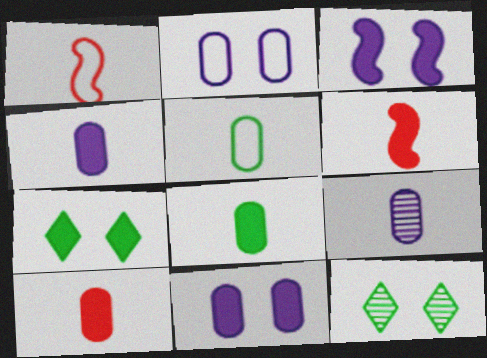[[4, 8, 10], 
[5, 9, 10]]